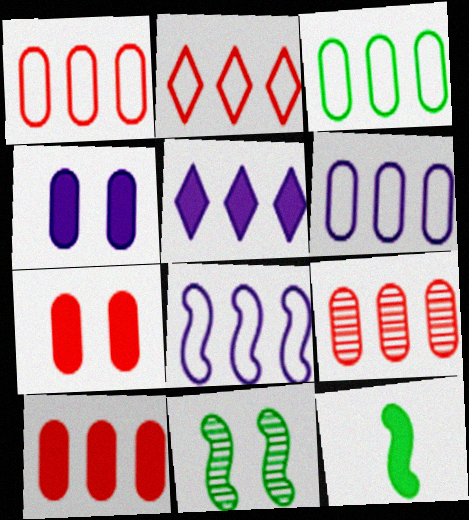[[1, 3, 6], 
[1, 9, 10], 
[2, 3, 8], 
[5, 7, 12]]